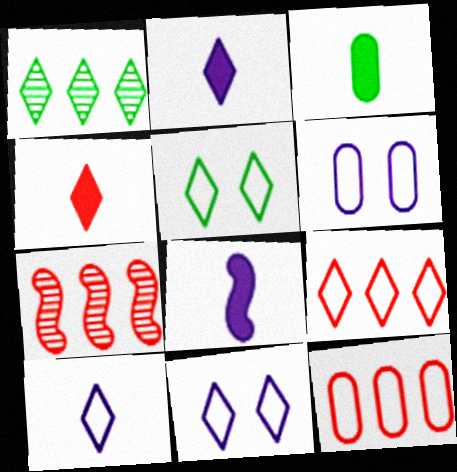[[1, 4, 11], 
[3, 4, 8], 
[3, 7, 11], 
[5, 9, 10]]